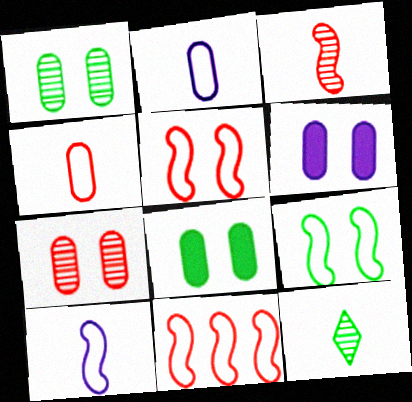[[6, 11, 12], 
[9, 10, 11]]